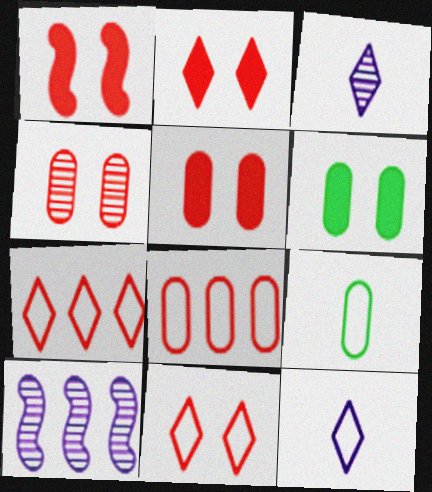[[1, 2, 5], 
[1, 4, 11], 
[2, 9, 10]]